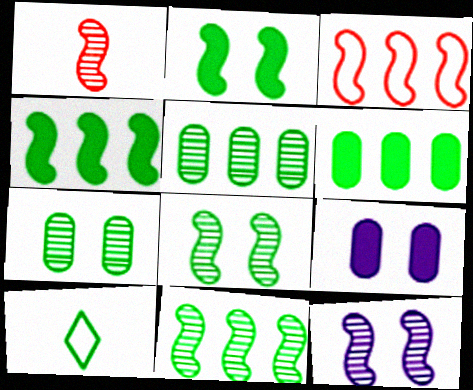[[1, 11, 12], 
[2, 5, 10], 
[4, 7, 10], 
[6, 8, 10]]